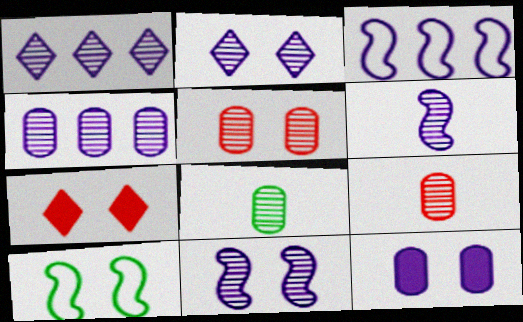[[2, 4, 6], 
[3, 7, 8], 
[4, 5, 8]]